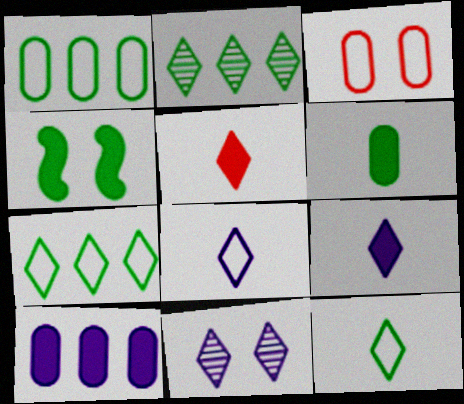[[3, 4, 11], 
[4, 5, 10], 
[5, 7, 11]]